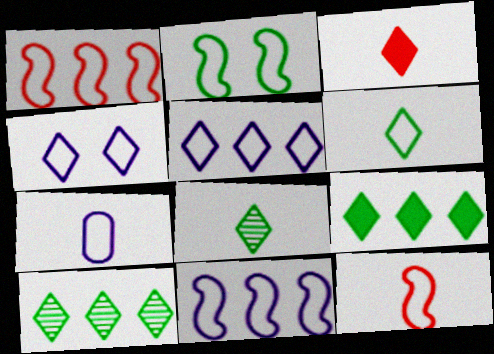[[2, 11, 12], 
[3, 4, 10], 
[4, 7, 11], 
[6, 7, 12]]